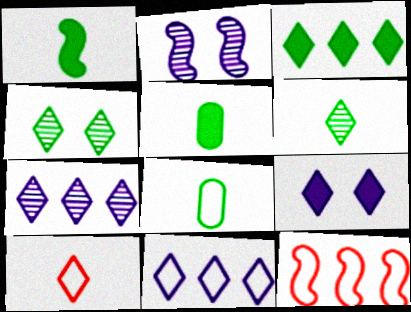[[1, 2, 12], 
[1, 6, 8]]